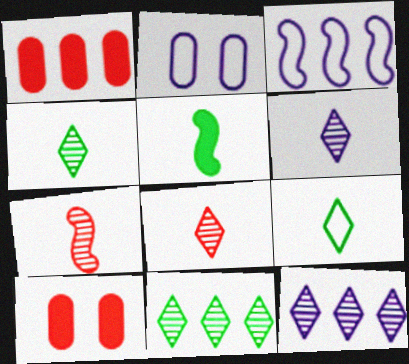[[1, 3, 11], 
[3, 4, 10], 
[4, 6, 8]]